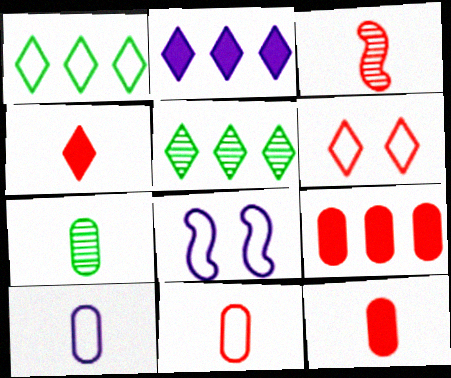[[1, 8, 11], 
[3, 4, 11], 
[3, 6, 9], 
[5, 8, 12], 
[7, 10, 12]]